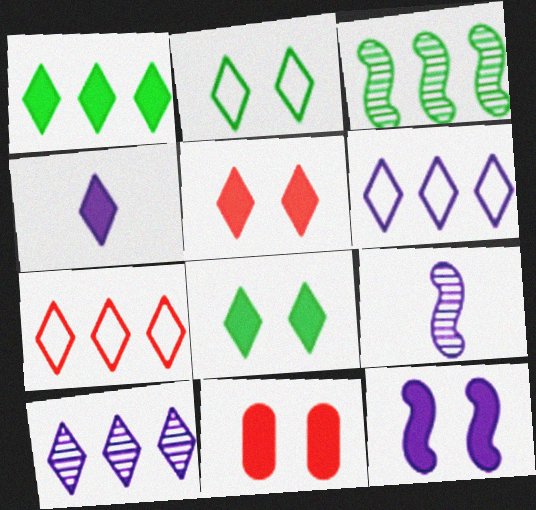[[1, 4, 5], 
[1, 7, 10], 
[8, 11, 12]]